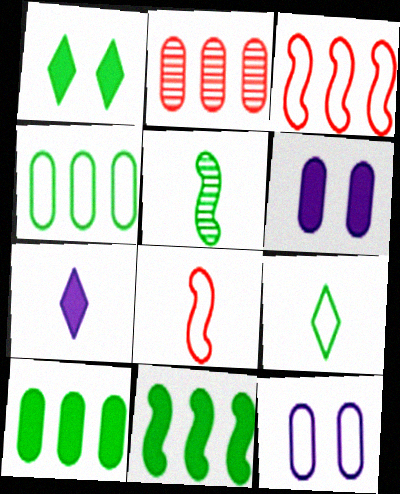[[1, 4, 5], 
[3, 9, 12]]